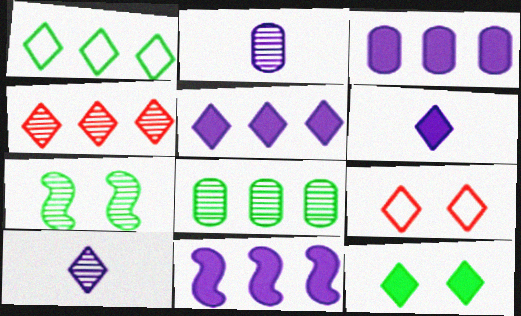[[1, 4, 5], 
[2, 4, 7], 
[3, 5, 11]]